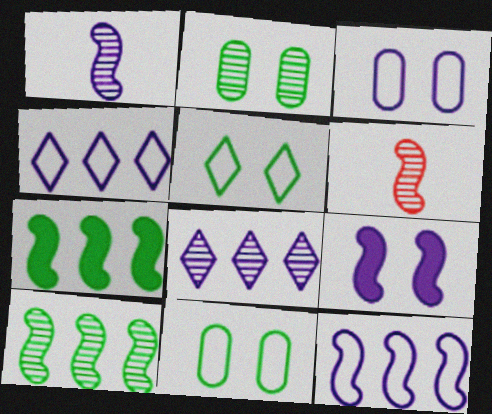[[1, 9, 12], 
[2, 6, 8]]